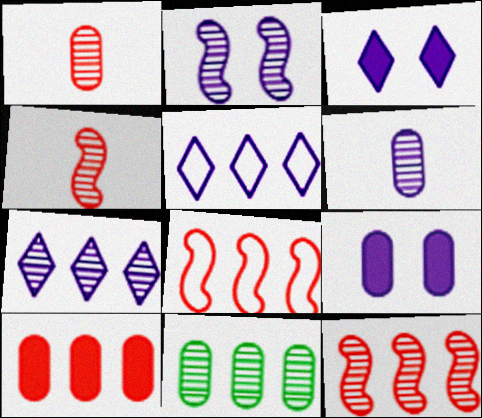[[2, 6, 7], 
[7, 11, 12]]